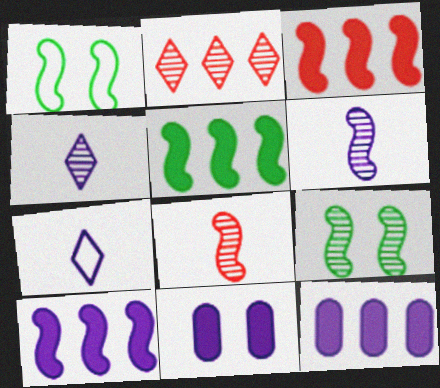[[1, 3, 6], 
[1, 8, 10], 
[3, 5, 10]]